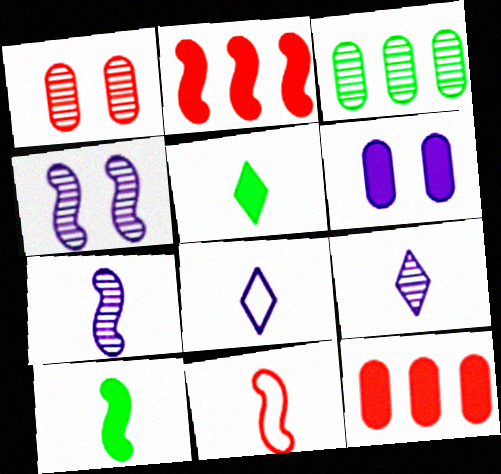[[2, 5, 6], 
[7, 10, 11]]